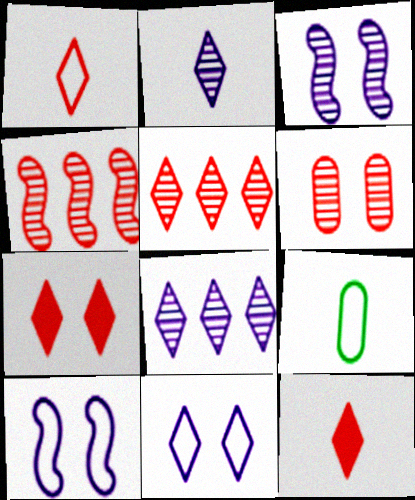[[1, 5, 7]]